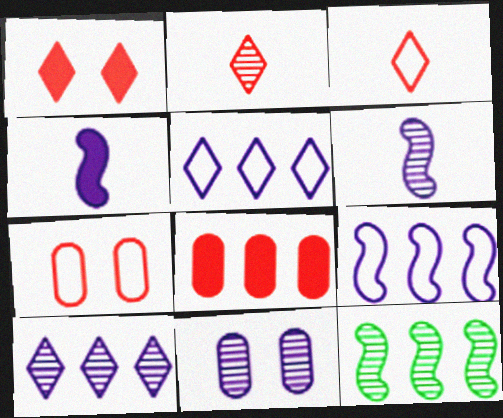[[2, 11, 12], 
[4, 5, 11], 
[5, 8, 12], 
[6, 10, 11]]